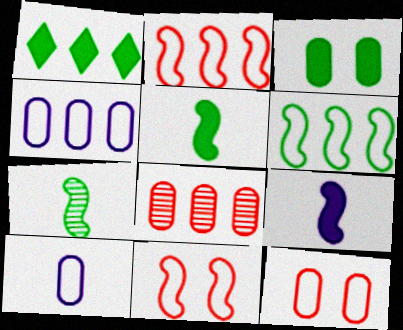[[1, 3, 5], 
[3, 8, 10]]